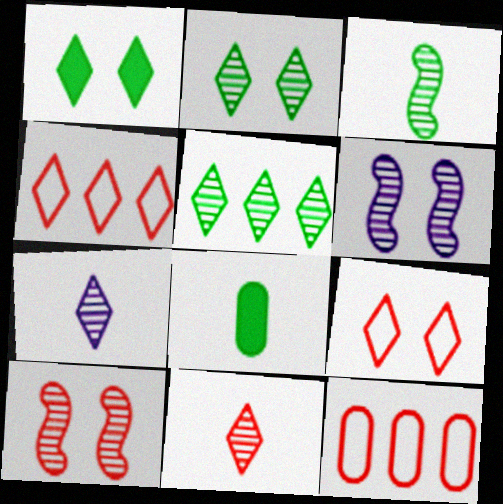[[1, 4, 7], 
[4, 6, 8]]